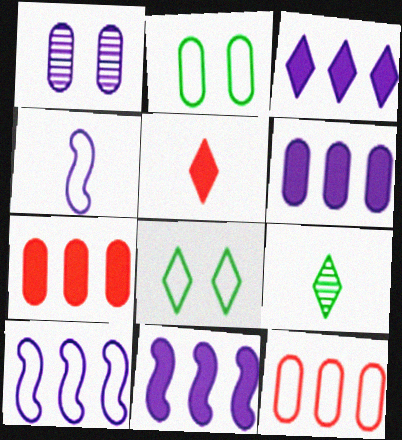[[1, 3, 4], 
[3, 6, 11], 
[4, 8, 12]]